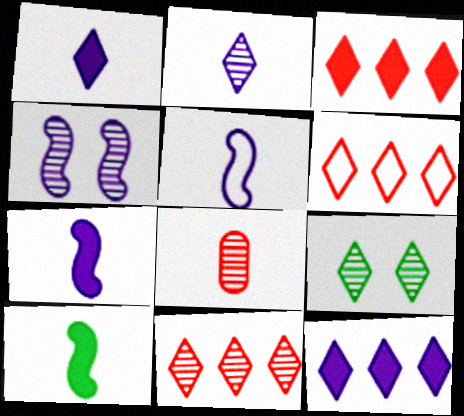[[1, 6, 9], 
[2, 9, 11], 
[3, 6, 11]]